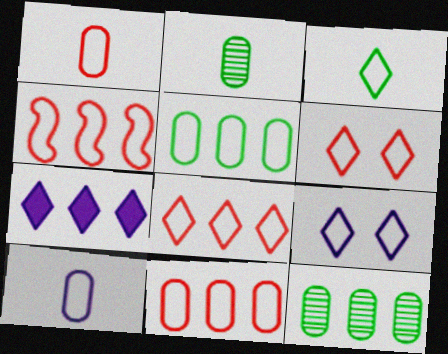[[1, 4, 6], 
[3, 8, 9], 
[4, 7, 12], 
[4, 8, 11]]